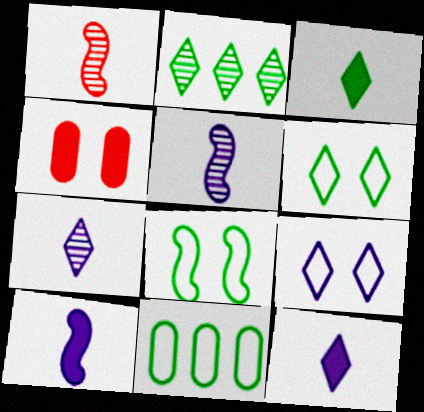[[2, 3, 6]]